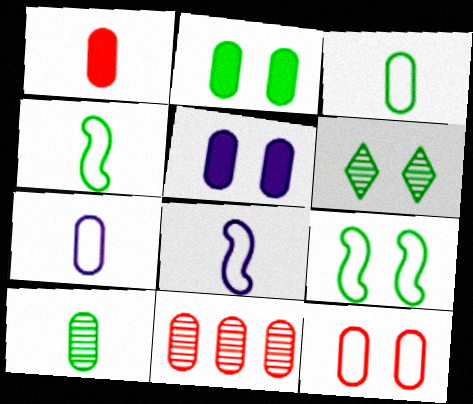[[1, 7, 10], 
[1, 11, 12], 
[2, 6, 9], 
[2, 7, 11], 
[3, 5, 11]]